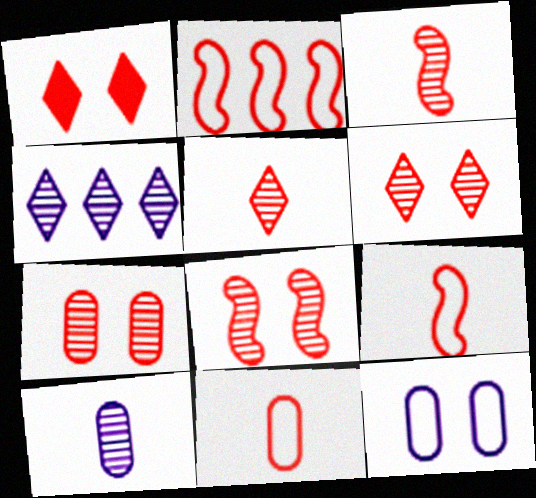[[6, 7, 8]]